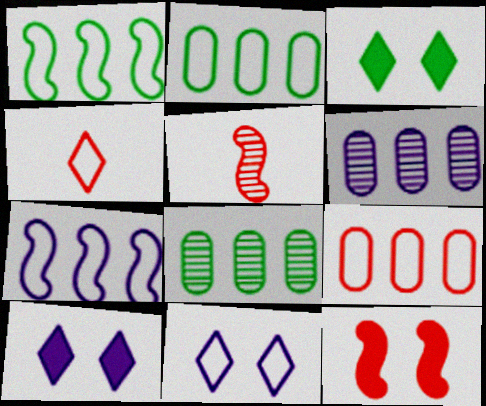[[2, 5, 10]]